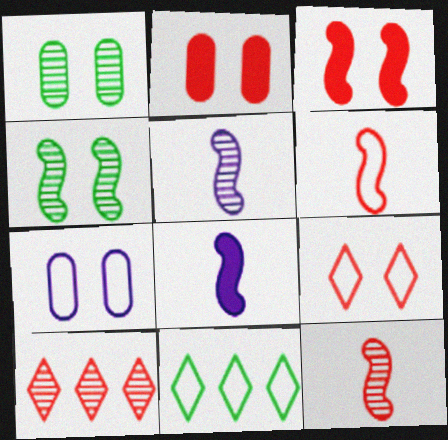[[1, 2, 7], 
[1, 5, 10], 
[2, 5, 11], 
[2, 6, 10], 
[6, 7, 11]]